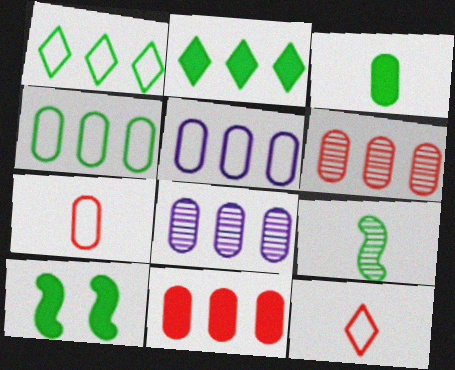[[2, 3, 10], 
[4, 8, 11], 
[8, 10, 12]]